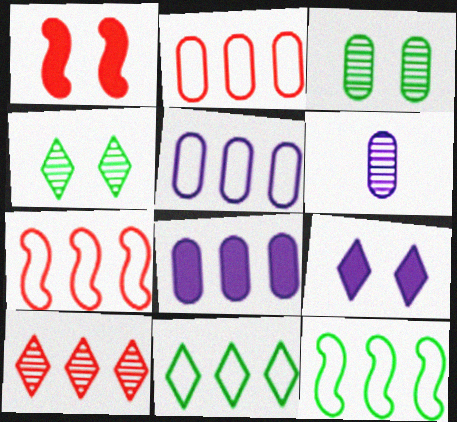[[1, 6, 11], 
[5, 7, 11], 
[8, 10, 12]]